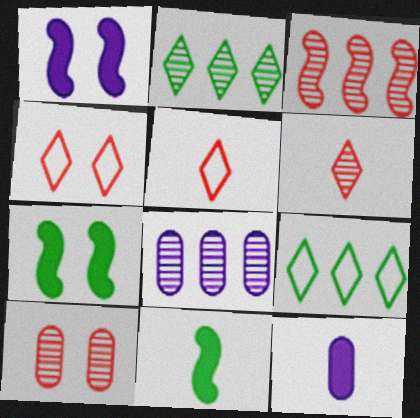[[2, 3, 8], 
[3, 6, 10], 
[4, 8, 11], 
[5, 7, 8]]